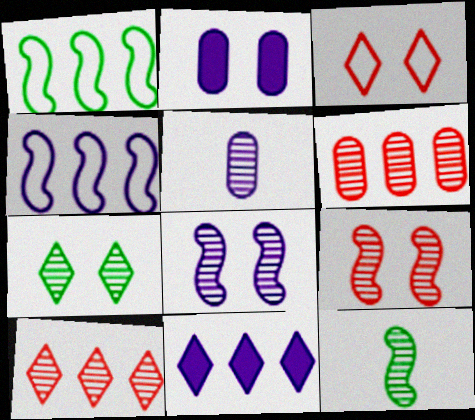[[1, 6, 11]]